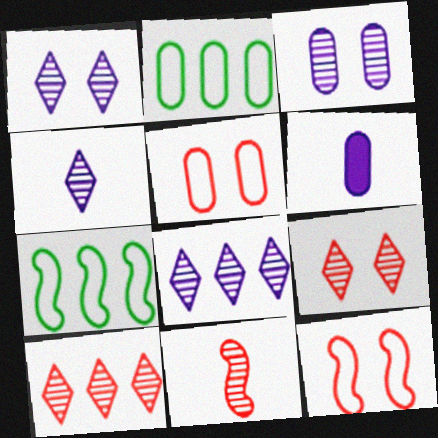[[1, 4, 8], 
[6, 7, 9]]